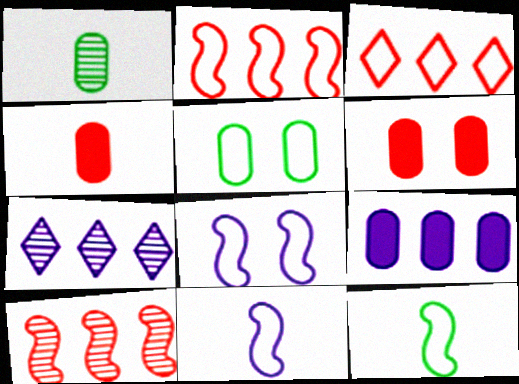[[2, 8, 12], 
[3, 5, 11], 
[6, 7, 12]]